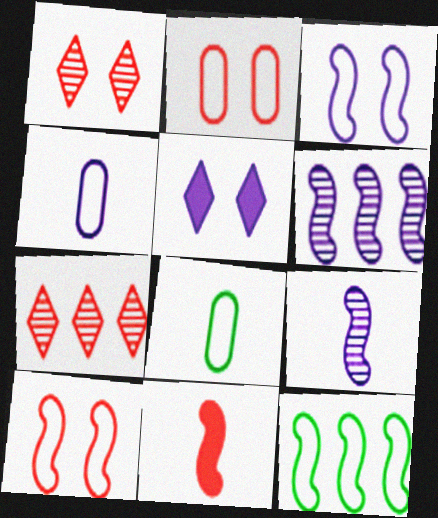[[2, 7, 11], 
[4, 5, 6]]